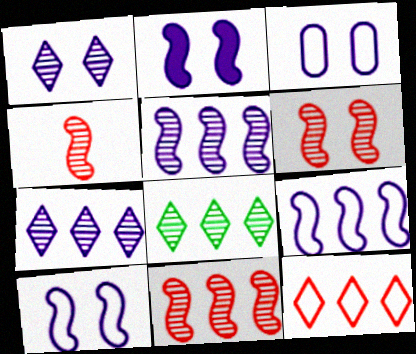[[1, 2, 3], 
[4, 6, 11]]